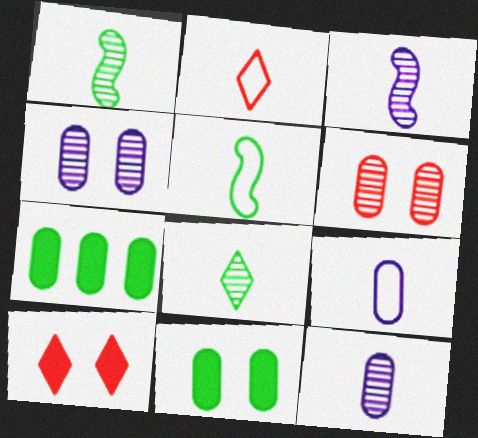[[2, 5, 9], 
[6, 7, 9]]